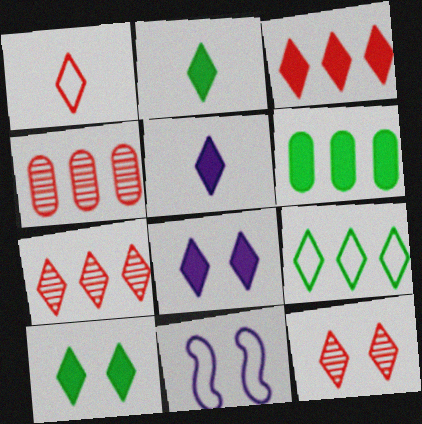[[1, 3, 12], 
[2, 3, 8], 
[2, 4, 11], 
[3, 5, 10], 
[5, 9, 12]]